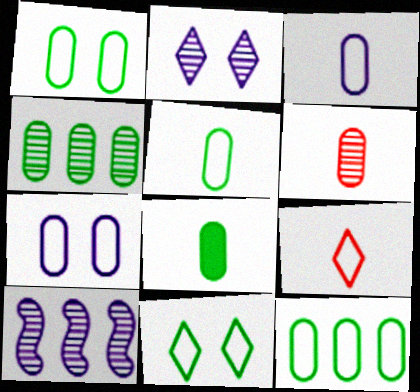[[1, 4, 8], 
[1, 5, 12], 
[3, 6, 8]]